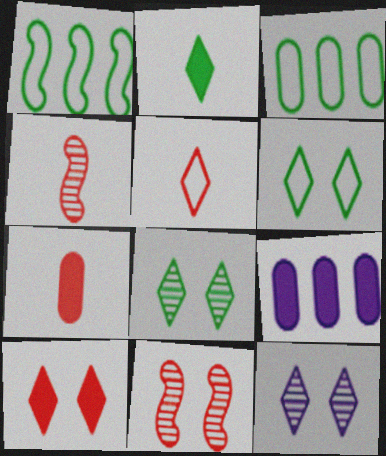[[1, 7, 12], 
[4, 5, 7], 
[4, 6, 9], 
[6, 10, 12]]